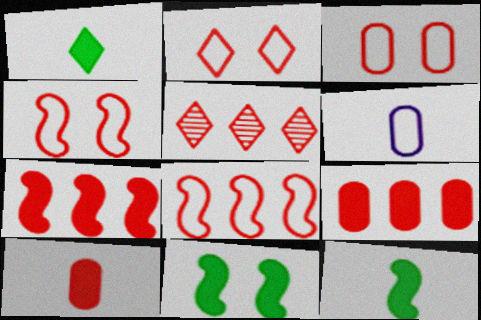[[2, 3, 4], 
[4, 5, 10], 
[5, 6, 11], 
[5, 8, 9]]